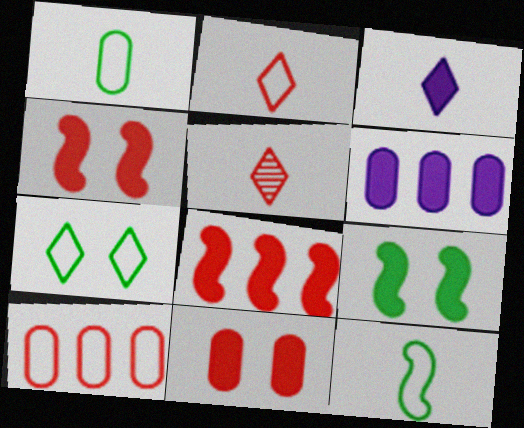[[4, 5, 10]]